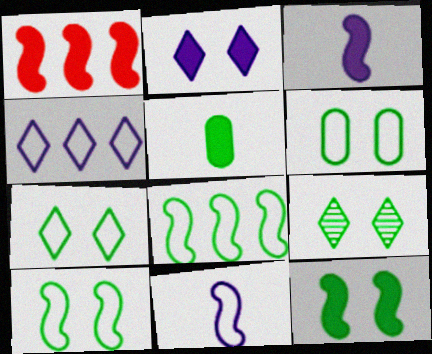[[1, 2, 5], 
[1, 3, 12], 
[5, 8, 9], 
[6, 7, 10], 
[6, 9, 12]]